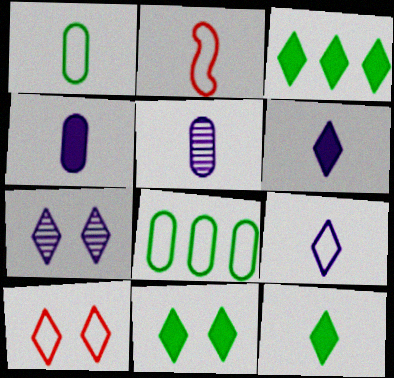[[1, 2, 9], 
[2, 5, 12], 
[3, 11, 12], 
[7, 10, 11]]